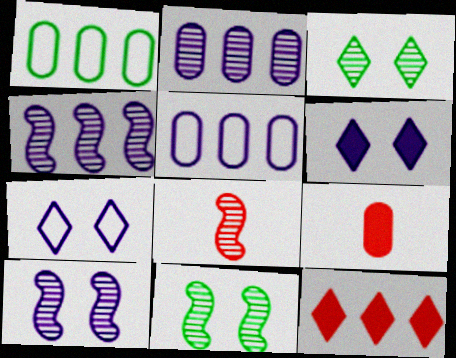[[1, 4, 12], 
[1, 6, 8], 
[2, 3, 8], 
[4, 8, 11]]